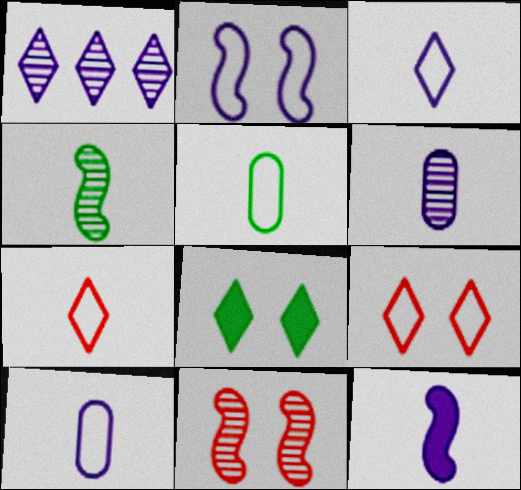[[1, 7, 8], 
[3, 6, 12]]